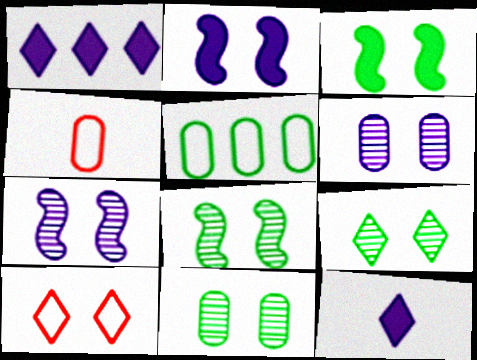[[1, 4, 8], 
[2, 10, 11], 
[3, 6, 10], 
[8, 9, 11]]